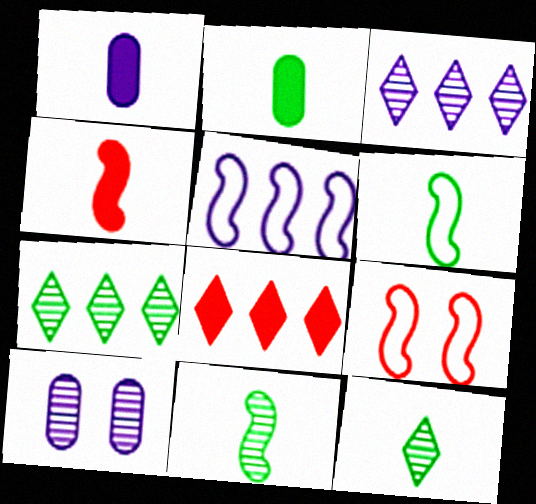[[1, 7, 9], 
[2, 3, 9], 
[2, 6, 12], 
[5, 6, 9], 
[6, 8, 10]]